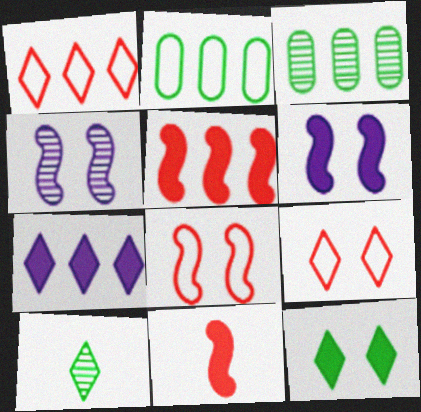[[7, 9, 10]]